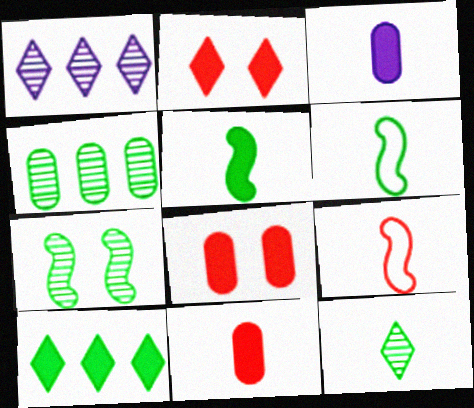[[1, 6, 8], 
[3, 9, 12], 
[4, 7, 12]]